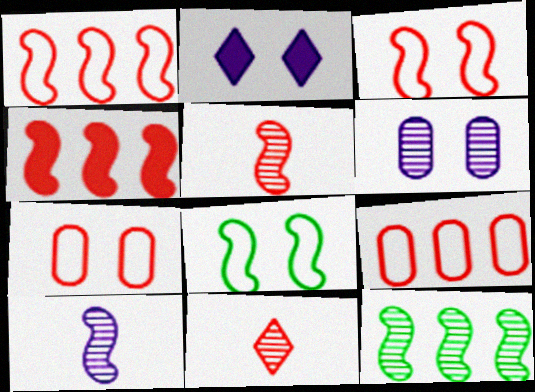[[3, 4, 5], 
[4, 7, 11], 
[4, 8, 10], 
[6, 11, 12]]